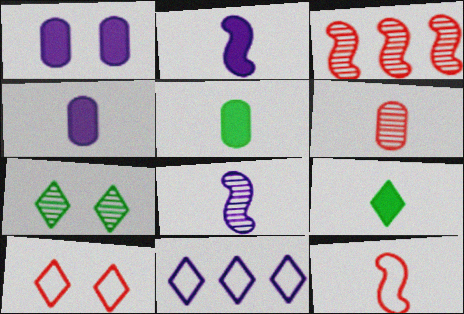[[1, 8, 11]]